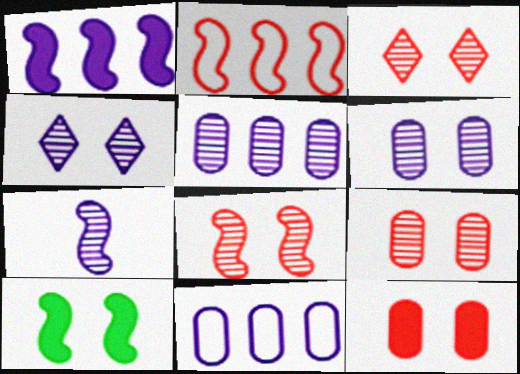[[2, 7, 10], 
[3, 8, 9], 
[4, 5, 7]]